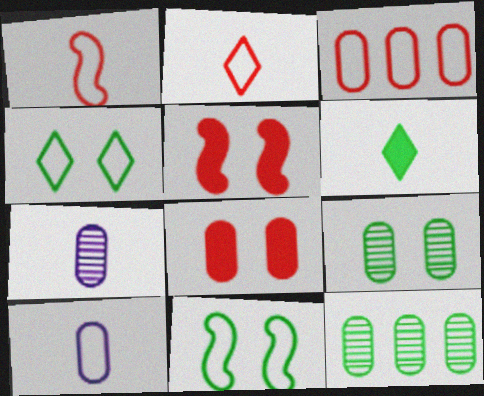[[1, 6, 7], 
[6, 11, 12], 
[8, 10, 12]]